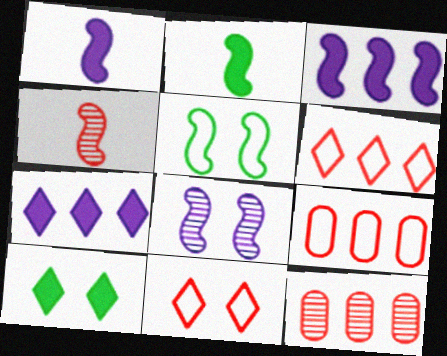[[3, 4, 5]]